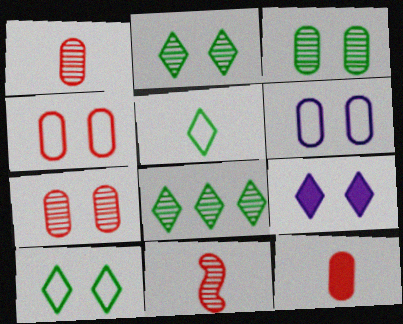[]